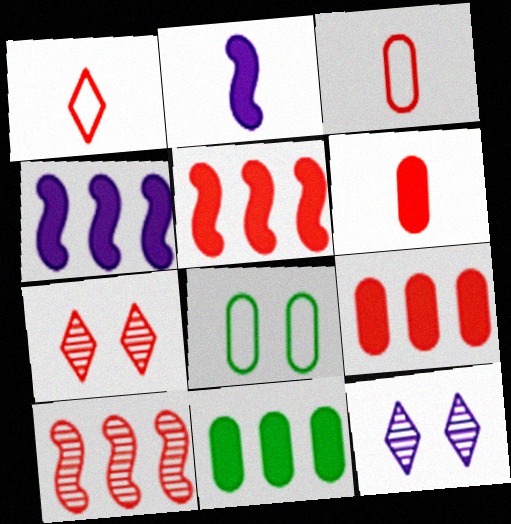[[3, 5, 7]]